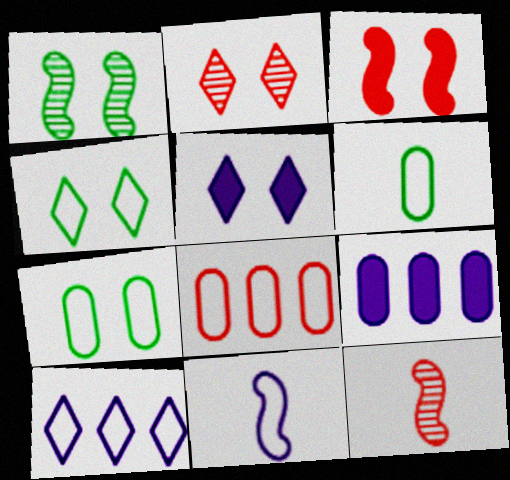[[2, 4, 5], 
[4, 8, 11], 
[4, 9, 12]]